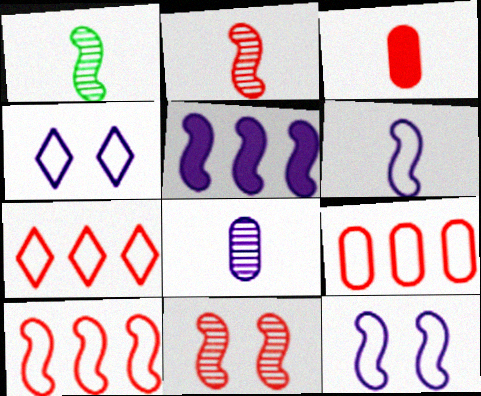[[3, 7, 11], 
[4, 5, 8], 
[7, 9, 10]]